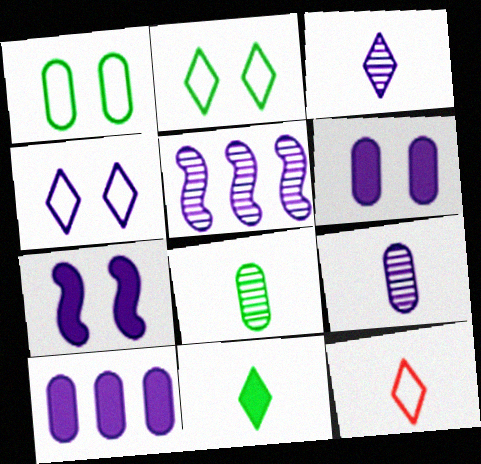[[3, 11, 12]]